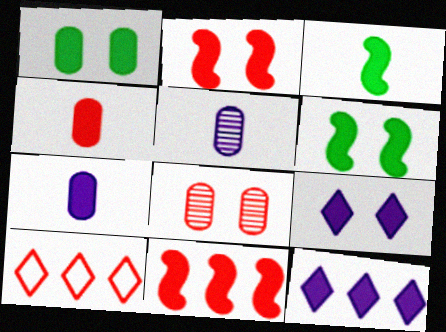[[1, 2, 9], 
[4, 6, 12], 
[5, 6, 10]]